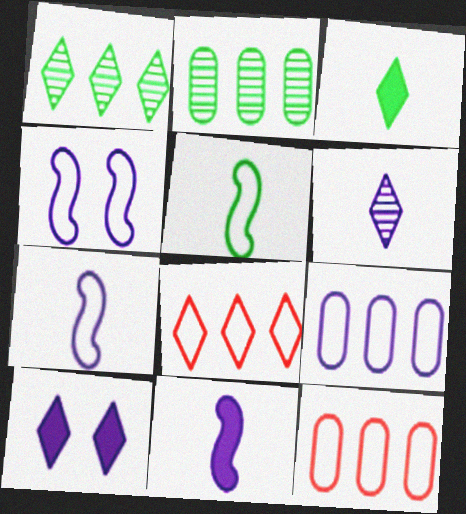[]